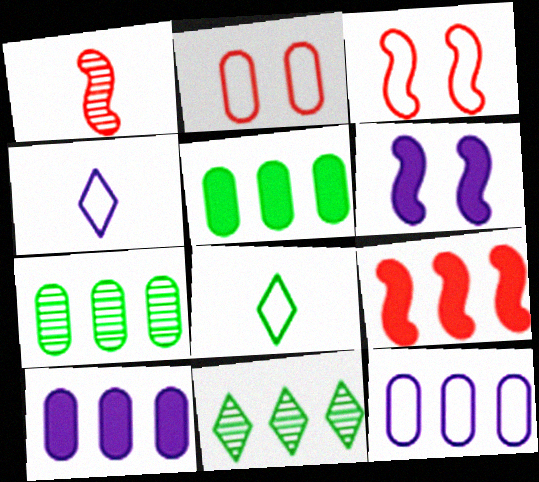[[1, 3, 9], 
[3, 8, 12], 
[9, 11, 12]]